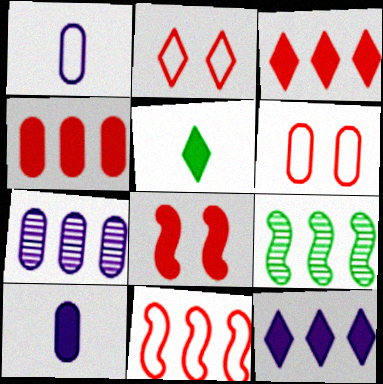[[2, 9, 10]]